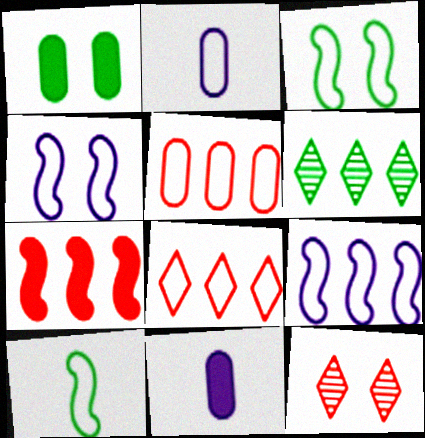[[1, 4, 12], 
[1, 6, 10], 
[2, 3, 8]]